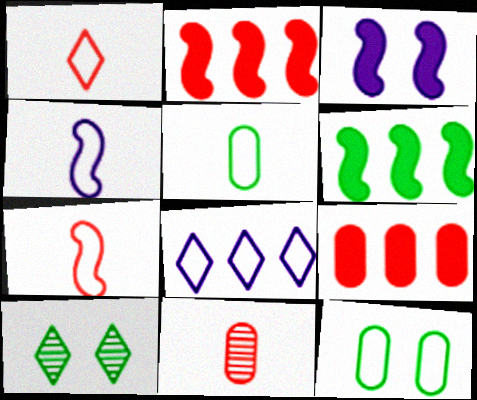[[1, 4, 5], 
[4, 9, 10], 
[5, 6, 10], 
[7, 8, 12]]